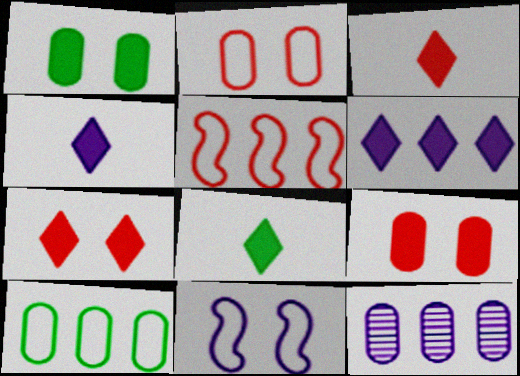[[3, 4, 8], 
[4, 11, 12], 
[6, 7, 8]]